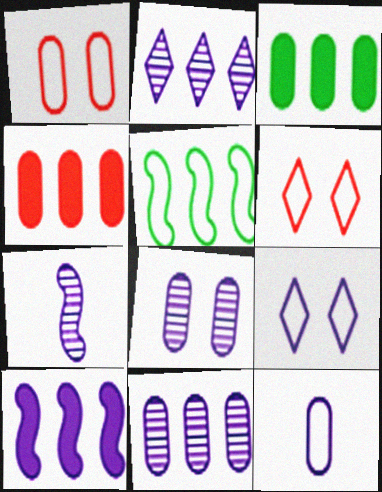[[2, 4, 5], 
[2, 7, 8], 
[3, 6, 7], 
[5, 6, 12]]